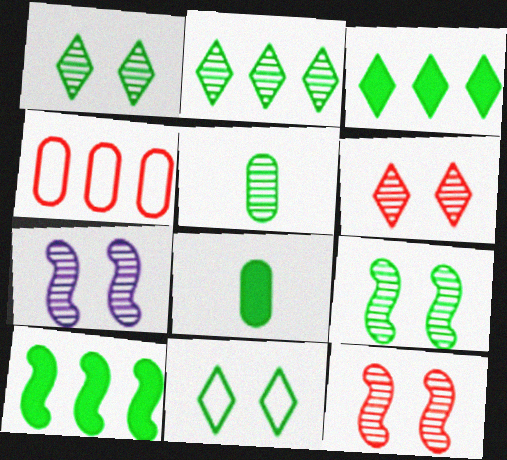[[2, 5, 9], 
[5, 10, 11], 
[7, 9, 12]]